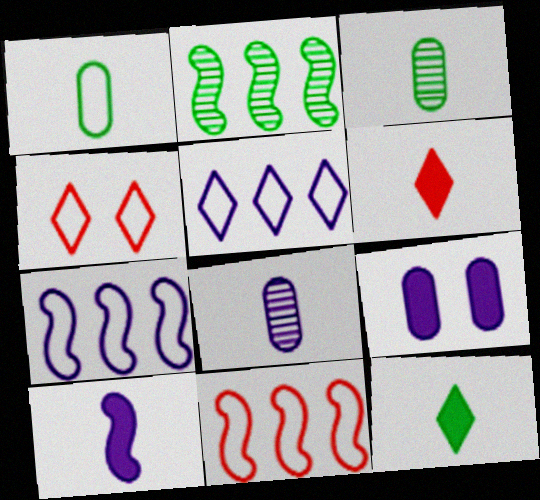[[1, 4, 7]]